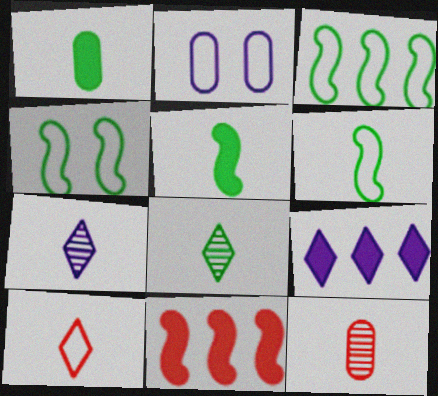[[1, 6, 8], 
[2, 3, 10], 
[2, 8, 11], 
[3, 4, 6], 
[4, 9, 12]]